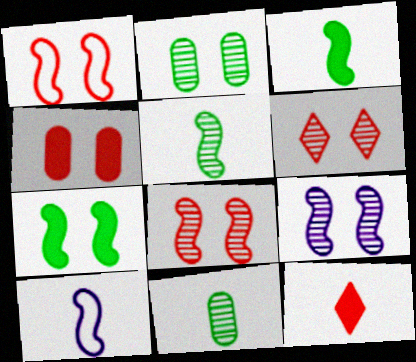[[1, 4, 6], 
[1, 7, 9], 
[2, 6, 9], 
[10, 11, 12]]